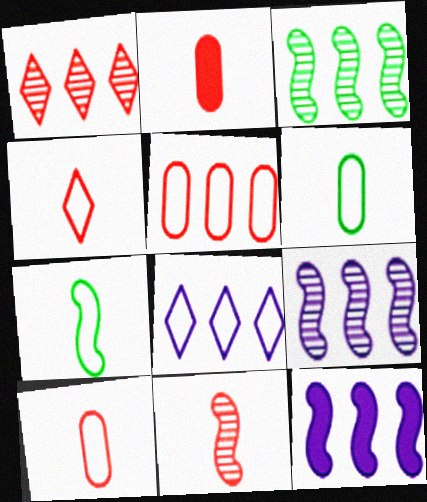[[2, 4, 11]]